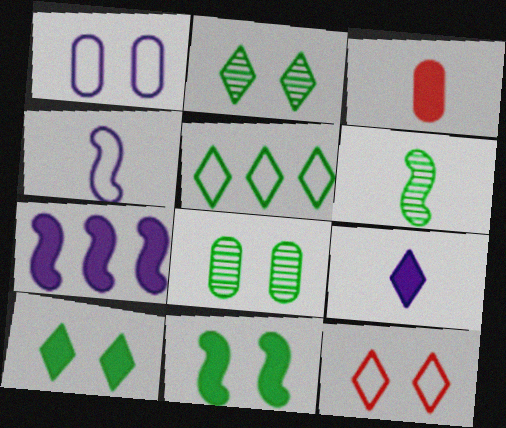[[3, 7, 10]]